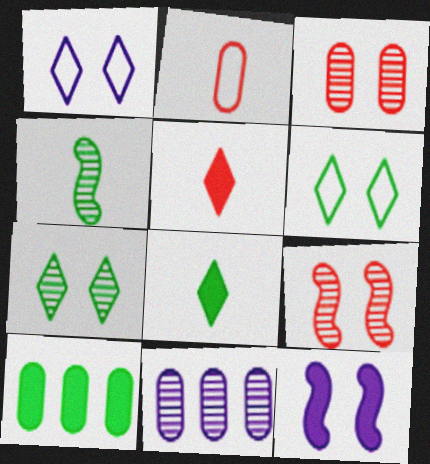[[3, 6, 12], 
[4, 6, 10], 
[5, 10, 12]]